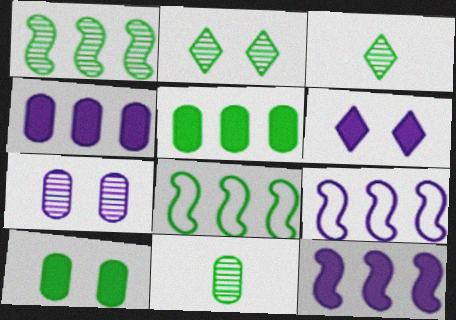[[1, 2, 11], 
[3, 8, 10]]